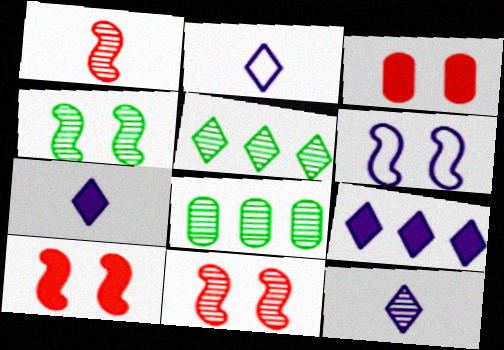[[2, 7, 12], 
[2, 8, 10], 
[4, 6, 10], 
[8, 11, 12]]